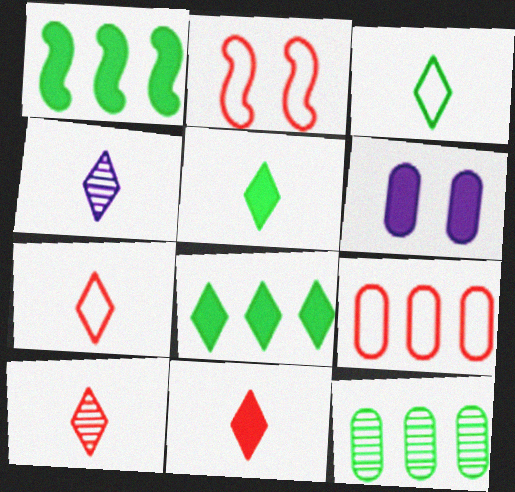[[1, 6, 11], 
[2, 7, 9], 
[3, 4, 11], 
[4, 5, 7], 
[7, 10, 11]]